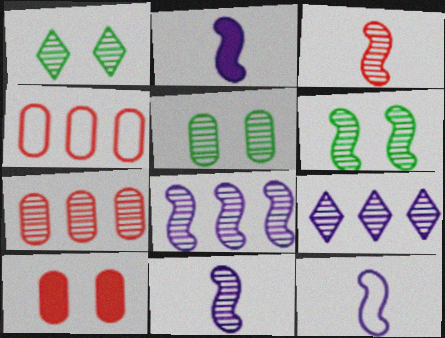[[1, 2, 4], 
[1, 5, 6], 
[1, 7, 11], 
[2, 11, 12], 
[3, 5, 9], 
[3, 6, 8]]